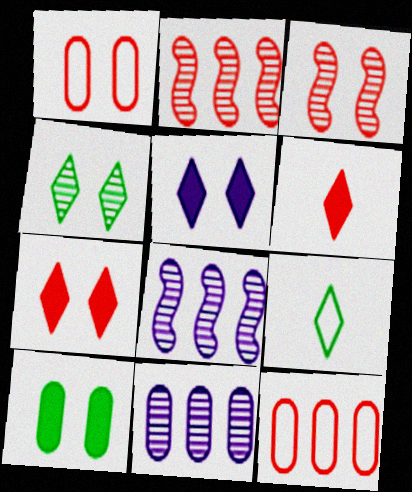[[1, 2, 6], 
[1, 3, 7], 
[3, 6, 12]]